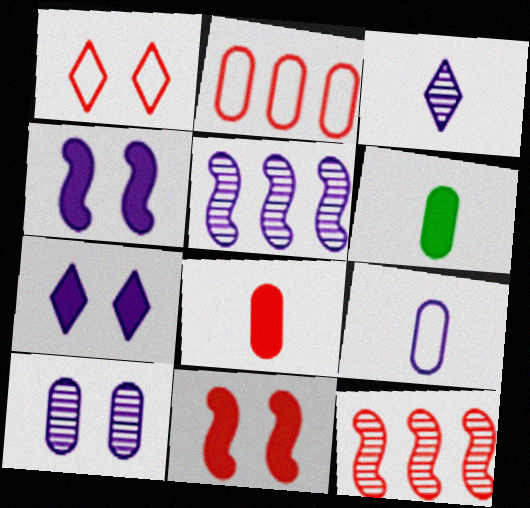[[1, 5, 6], 
[1, 8, 12], 
[2, 6, 10], 
[3, 5, 10], 
[5, 7, 9]]